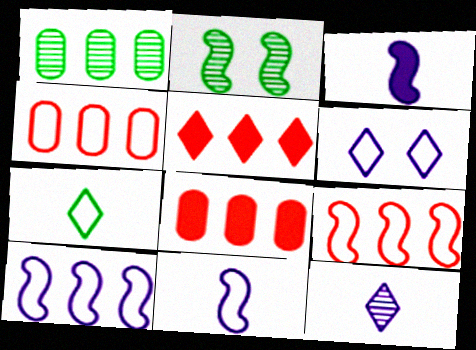[[1, 5, 10], 
[2, 3, 9]]